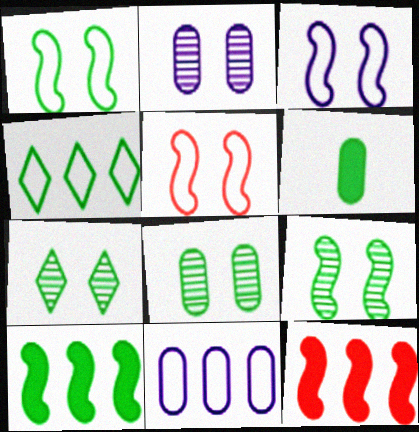[[1, 3, 5], 
[4, 6, 9], 
[7, 8, 9]]